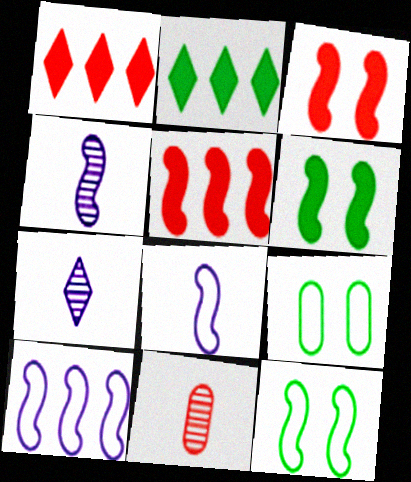[[1, 4, 9], 
[4, 5, 12], 
[5, 7, 9]]